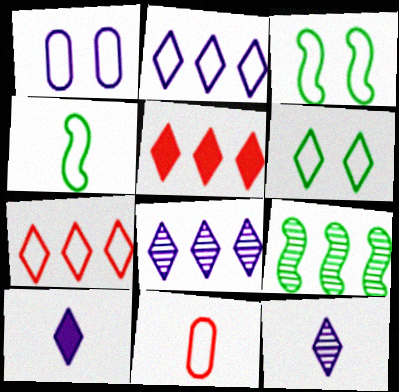[[1, 4, 7], 
[2, 3, 11], 
[5, 6, 12]]